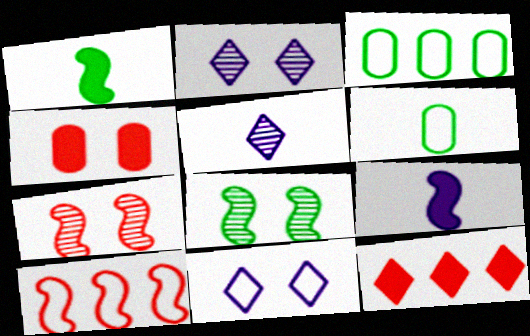[[4, 8, 11], 
[6, 10, 11], 
[8, 9, 10]]